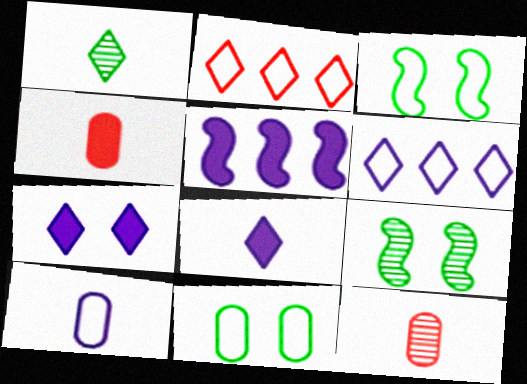[[1, 2, 7], 
[2, 3, 10], 
[4, 6, 9]]